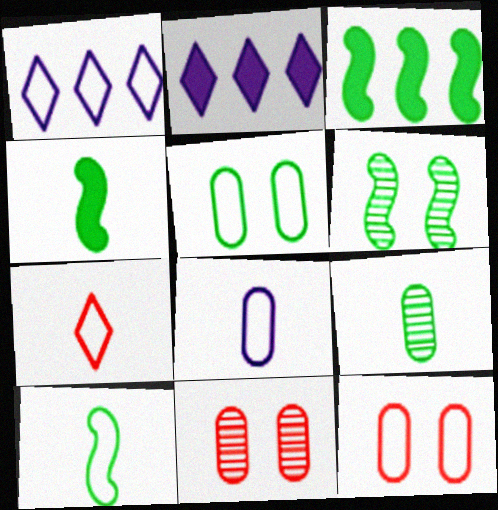[[1, 4, 11], 
[1, 10, 12], 
[2, 10, 11], 
[3, 6, 10], 
[7, 8, 10]]